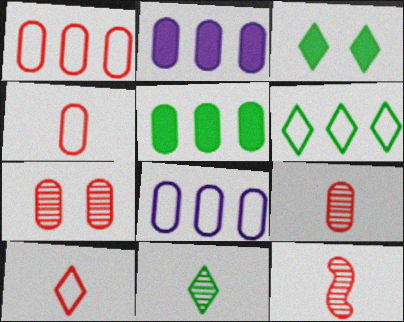[[3, 6, 11], 
[3, 8, 12]]